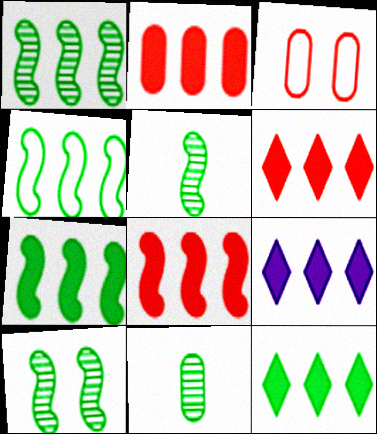[[1, 4, 7], 
[1, 5, 10], 
[2, 6, 8], 
[2, 7, 9], 
[3, 5, 9], 
[6, 9, 12]]